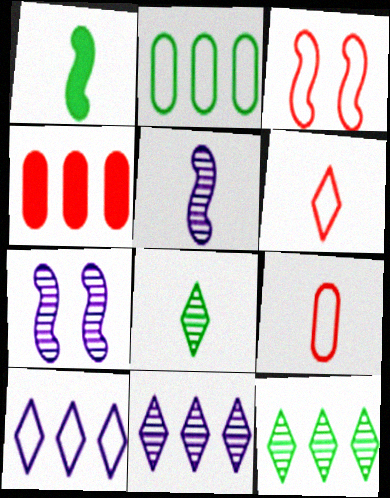[]